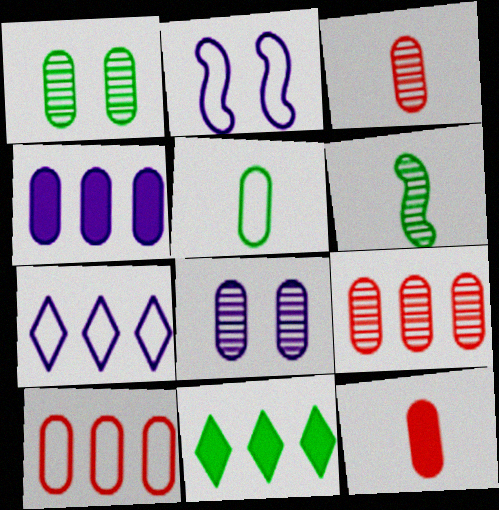[[2, 3, 11]]